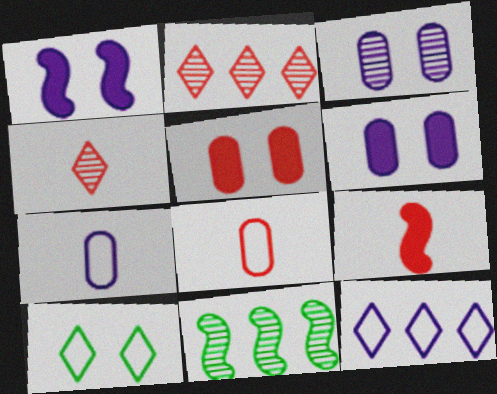[[3, 4, 11], 
[4, 8, 9]]